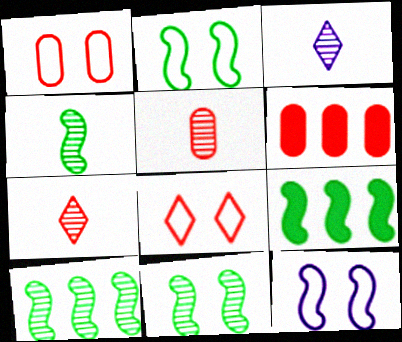[[1, 3, 9], 
[1, 5, 6], 
[2, 3, 6], 
[2, 4, 9], 
[3, 4, 5], 
[4, 10, 11]]